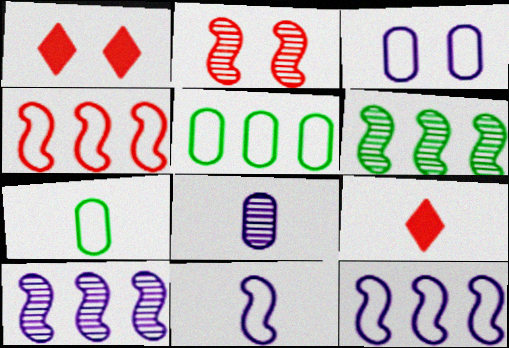[[1, 7, 10], 
[3, 6, 9]]